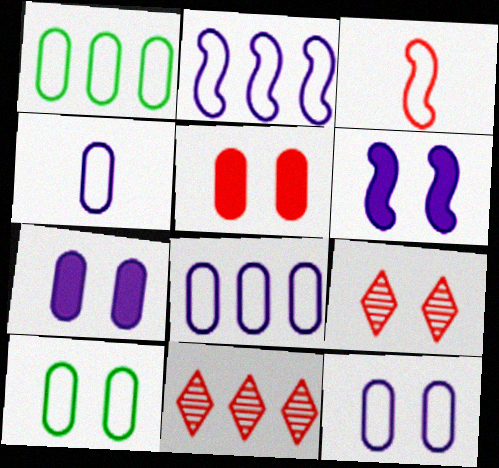[[3, 5, 11], 
[4, 8, 12], 
[6, 9, 10]]